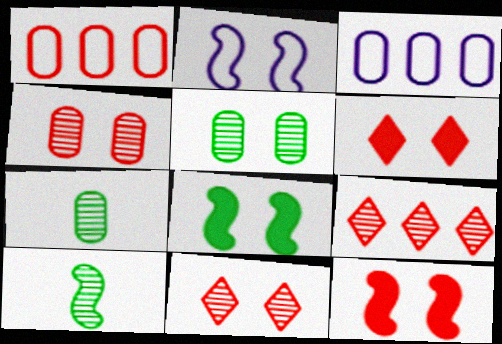[[2, 5, 6], 
[3, 6, 10]]